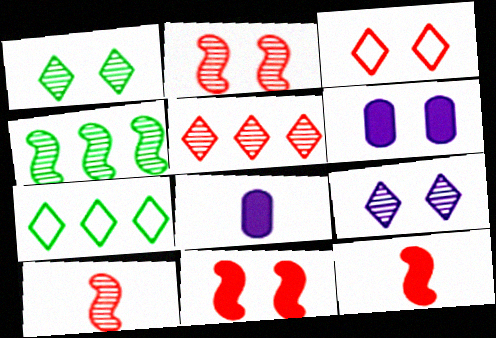[[2, 7, 8], 
[3, 4, 8], 
[6, 7, 10]]